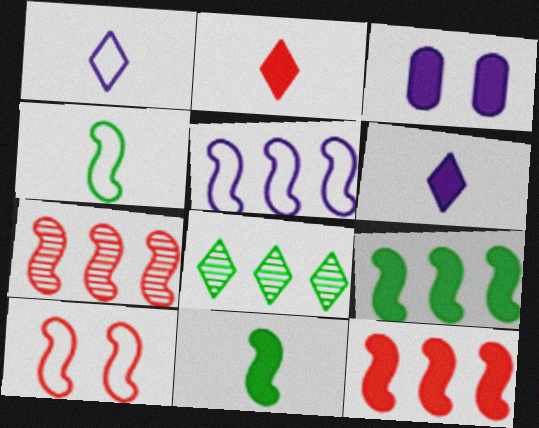[[2, 3, 9], 
[4, 5, 10], 
[5, 7, 9]]